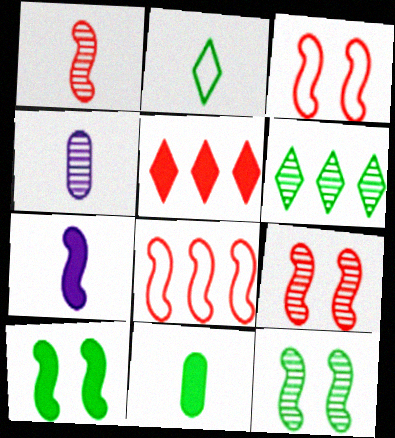[[4, 6, 9], 
[7, 8, 12]]